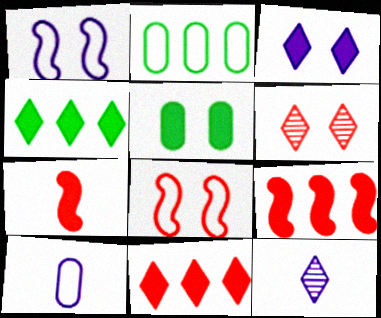[[1, 5, 6]]